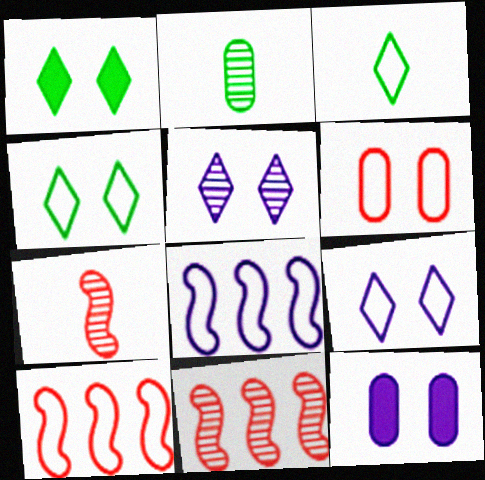[[2, 5, 11], 
[3, 6, 8], 
[3, 11, 12]]